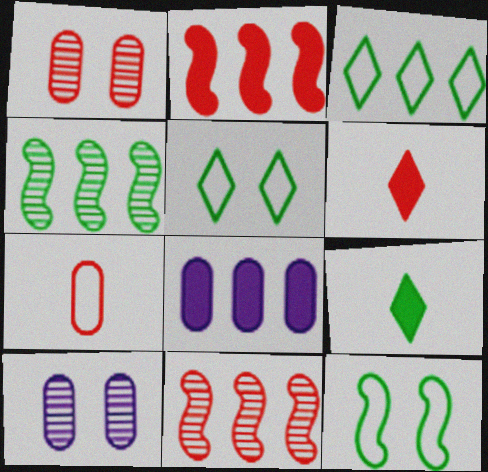[[3, 8, 11]]